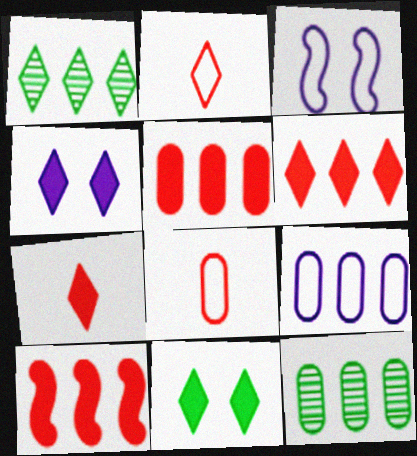[[1, 2, 4], 
[1, 9, 10], 
[3, 7, 12], 
[5, 6, 10], 
[5, 9, 12]]